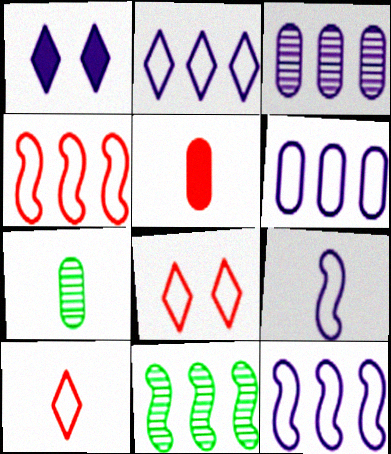[[1, 3, 9], 
[1, 4, 7], 
[2, 6, 12]]